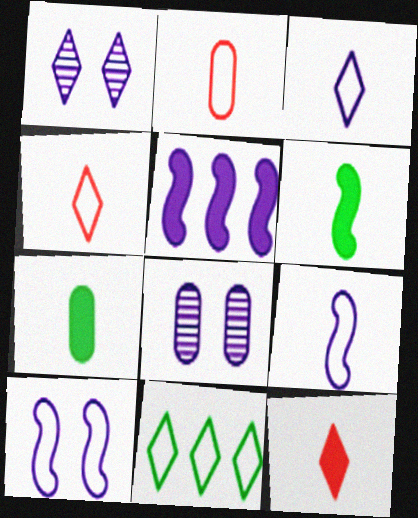[[1, 11, 12], 
[2, 10, 11], 
[3, 5, 8]]